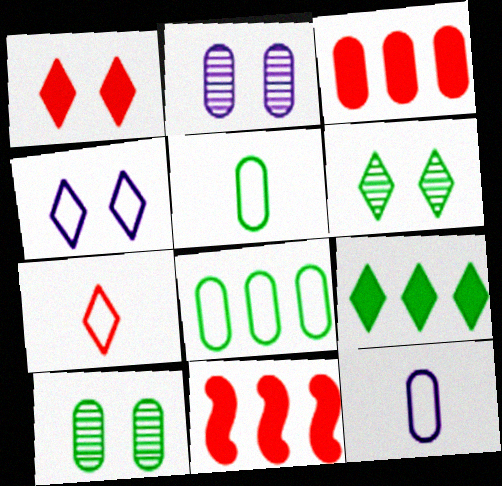[[1, 4, 6], 
[2, 3, 5], 
[3, 10, 12], 
[6, 11, 12]]